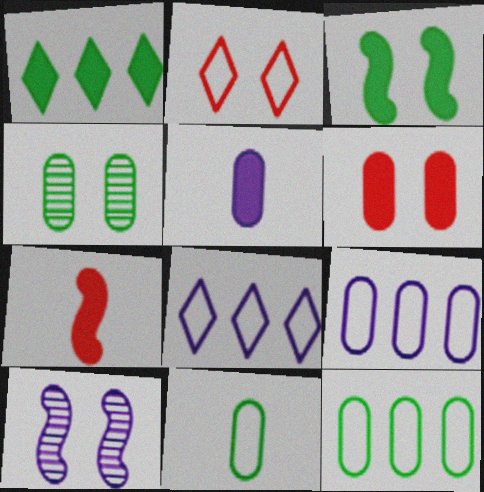[[4, 7, 8], 
[5, 8, 10]]